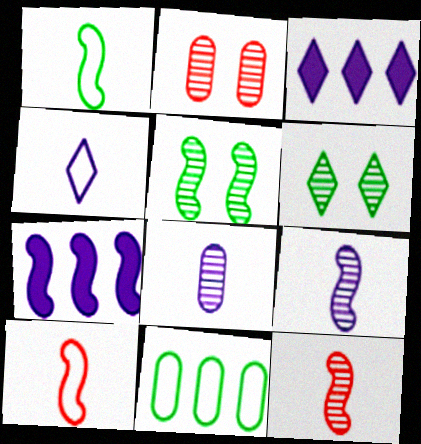[[1, 2, 3], 
[5, 7, 10]]